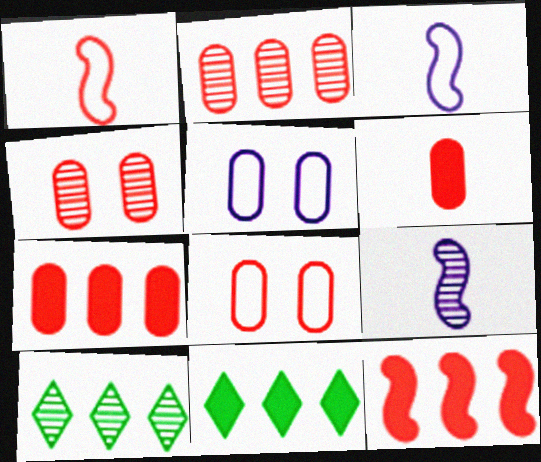[[2, 6, 8], 
[3, 4, 11], 
[4, 9, 10], 
[8, 9, 11]]